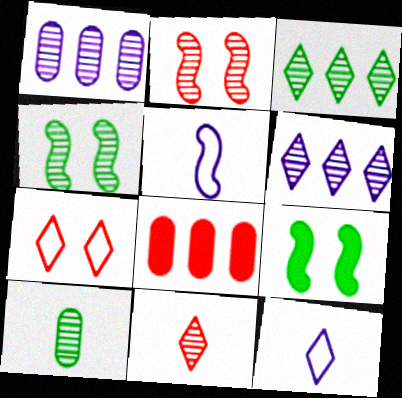[[1, 4, 11], 
[2, 6, 10], 
[3, 4, 10], 
[4, 8, 12]]